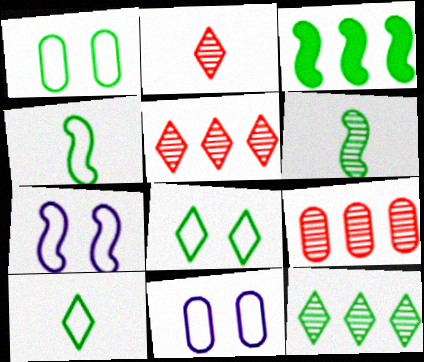[[2, 3, 11]]